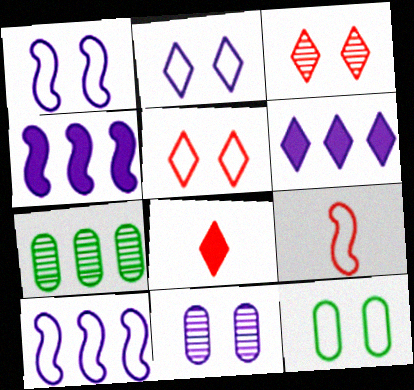[[1, 5, 12], 
[1, 7, 8]]